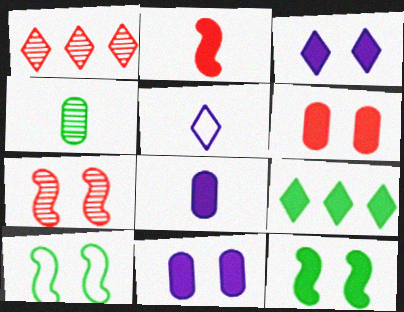[[1, 8, 10], 
[2, 4, 5], 
[2, 9, 11], 
[3, 6, 12], 
[4, 9, 10]]